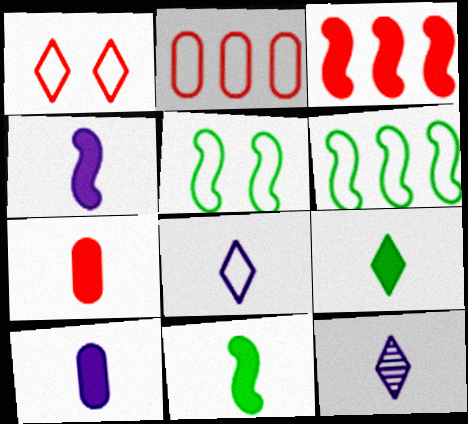[[2, 5, 8], 
[4, 7, 9]]